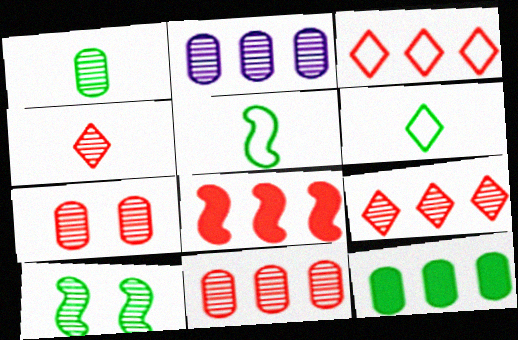[[1, 2, 7], 
[2, 4, 10], 
[3, 8, 11], 
[6, 10, 12]]